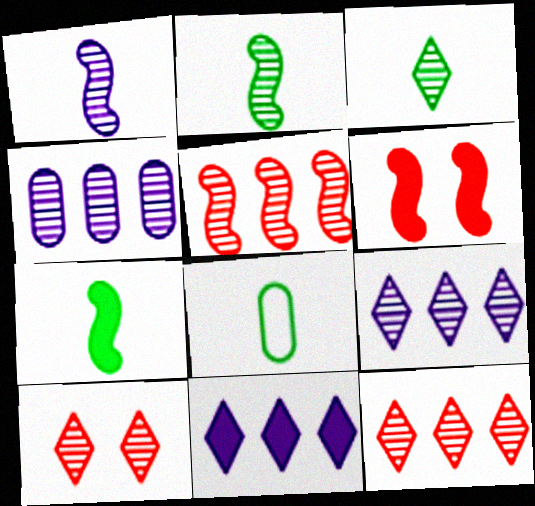[[2, 4, 10], 
[3, 7, 8], 
[3, 9, 10], 
[6, 8, 9]]